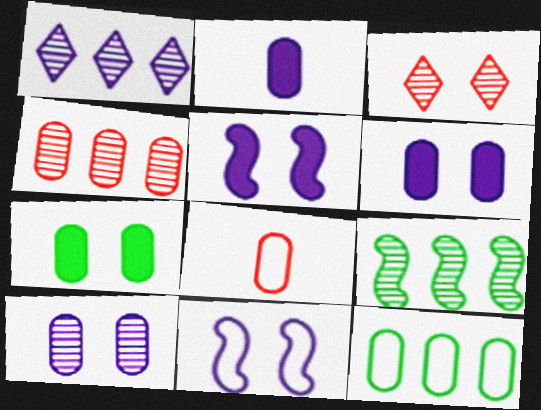[[1, 2, 11], 
[1, 4, 9], 
[3, 7, 11]]